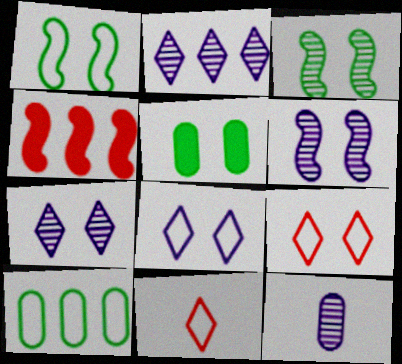[[2, 4, 10], 
[2, 6, 12], 
[5, 6, 9]]